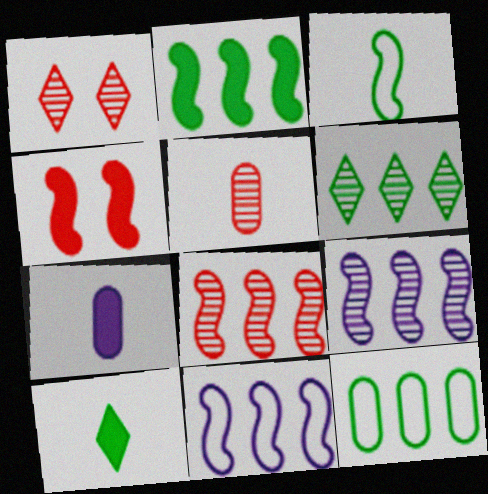[[1, 5, 8], 
[2, 6, 12], 
[2, 8, 11], 
[3, 4, 9]]